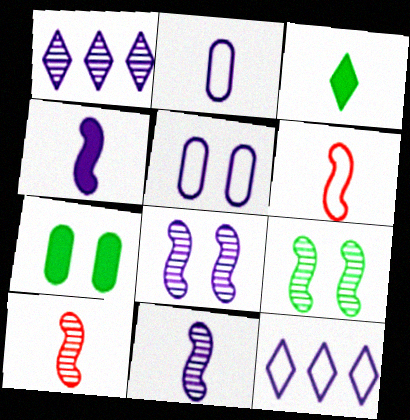[[1, 4, 5], 
[1, 6, 7], 
[2, 3, 10], 
[7, 10, 12]]